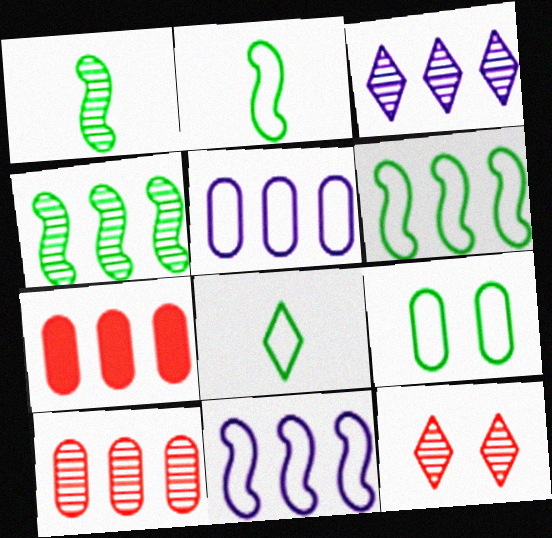[[3, 4, 10], 
[3, 6, 7], 
[6, 8, 9]]